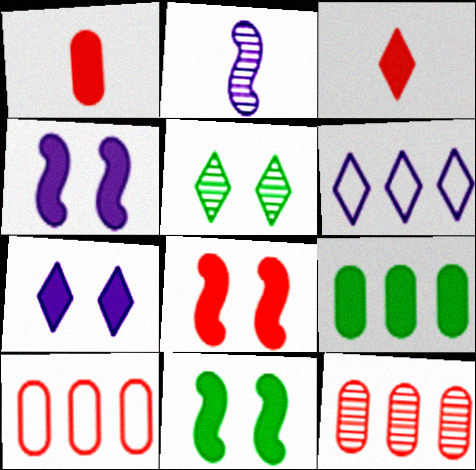[[2, 5, 12], 
[3, 4, 9], 
[3, 5, 6], 
[4, 8, 11]]